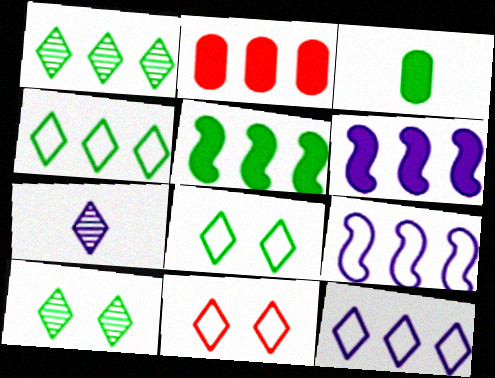[[1, 2, 9]]